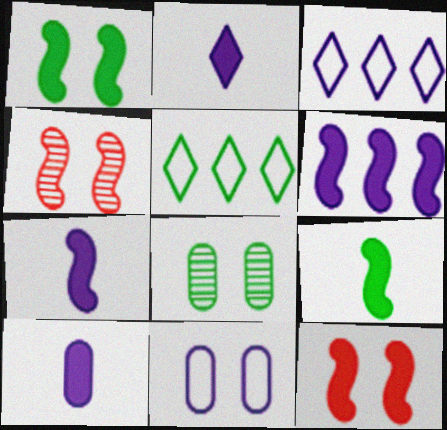[[2, 7, 10], 
[4, 5, 10], 
[5, 8, 9], 
[6, 9, 12]]